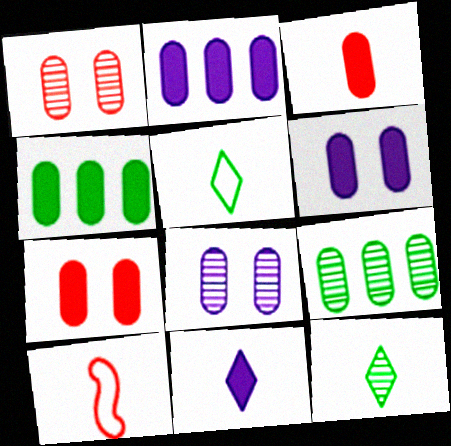[[3, 4, 6]]